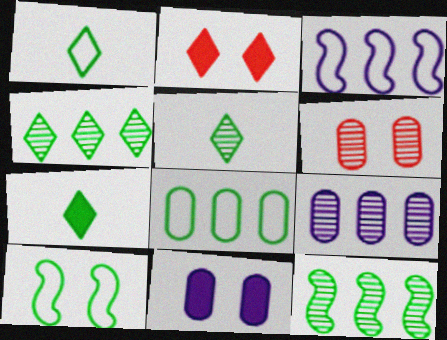[[1, 5, 7], 
[1, 8, 10], 
[3, 6, 7]]